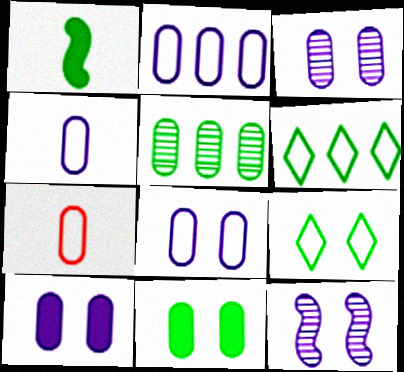[[1, 5, 9], 
[2, 4, 8], 
[3, 8, 10], 
[5, 7, 10]]